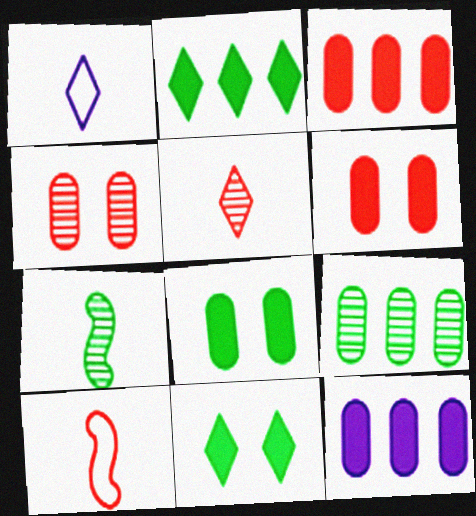[]